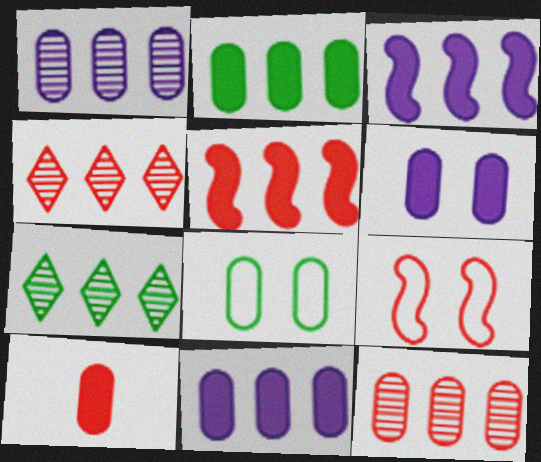[[1, 8, 10], 
[2, 6, 10], 
[4, 9, 10]]